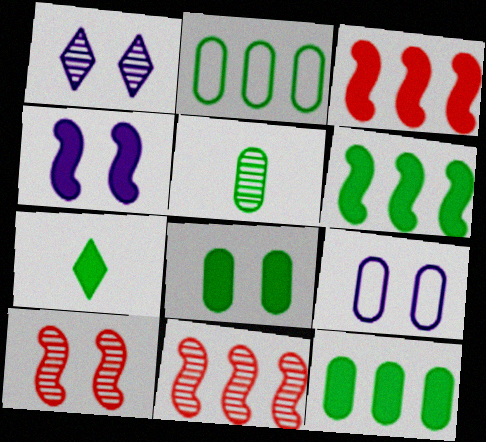[[1, 4, 9], 
[1, 5, 11], 
[2, 5, 8], 
[6, 7, 8], 
[7, 9, 11]]